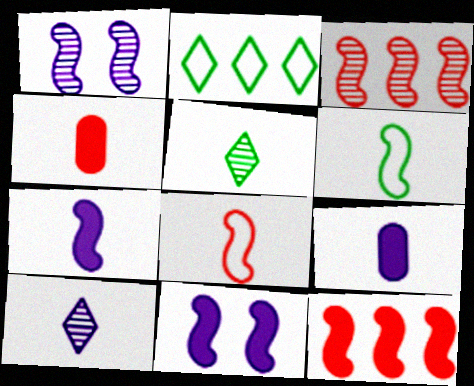[[1, 2, 4], 
[1, 6, 12], 
[3, 6, 11], 
[4, 6, 10], 
[5, 8, 9]]